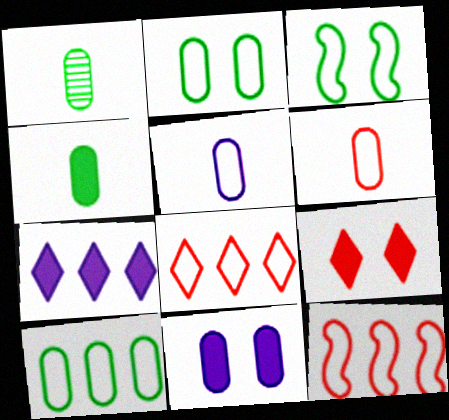[[3, 5, 8]]